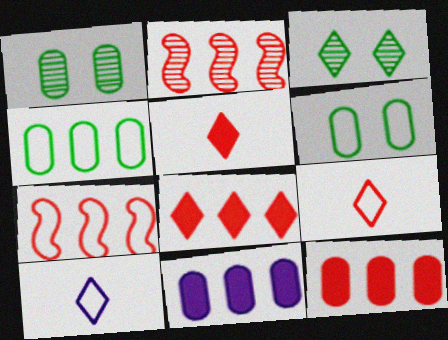[[3, 8, 10], 
[6, 7, 10]]